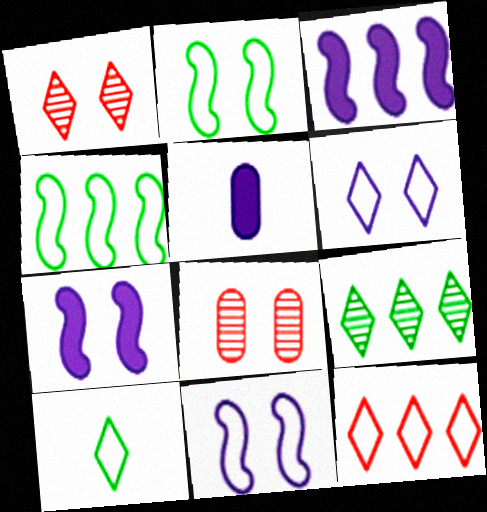[[1, 4, 5], 
[3, 8, 10], 
[6, 10, 12]]